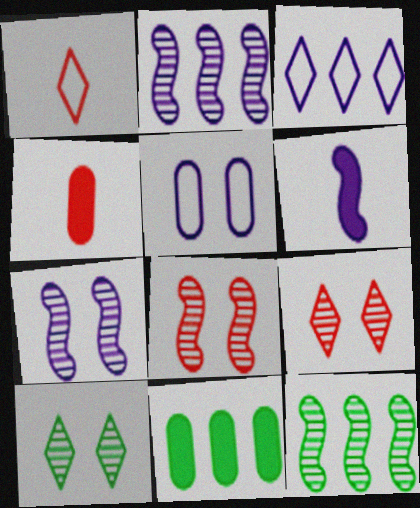[[1, 7, 11]]